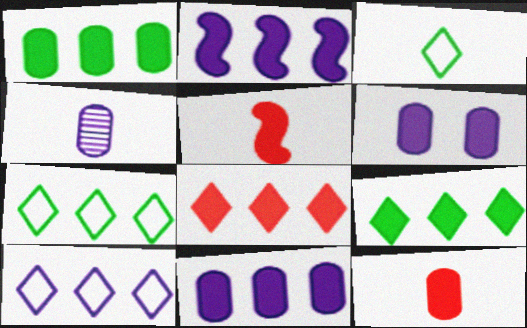[[1, 2, 8], 
[1, 6, 12], 
[3, 4, 5], 
[5, 6, 9]]